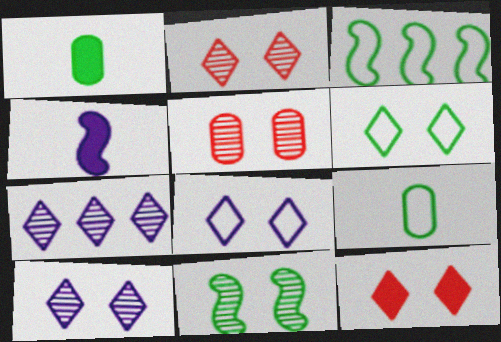[[3, 6, 9], 
[5, 10, 11], 
[6, 10, 12]]